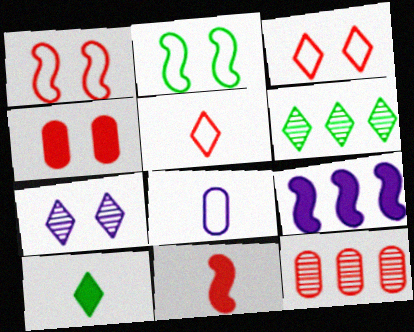[[2, 4, 7], 
[3, 11, 12], 
[4, 9, 10], 
[7, 8, 9]]